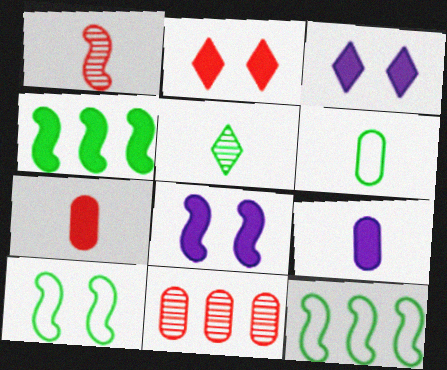[[1, 8, 12], 
[2, 4, 9], 
[3, 4, 7]]